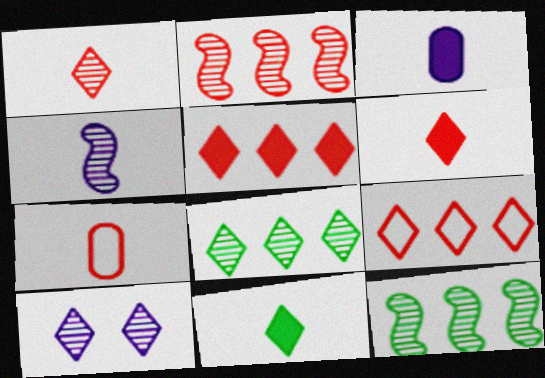[[1, 8, 10], 
[4, 7, 11], 
[9, 10, 11]]